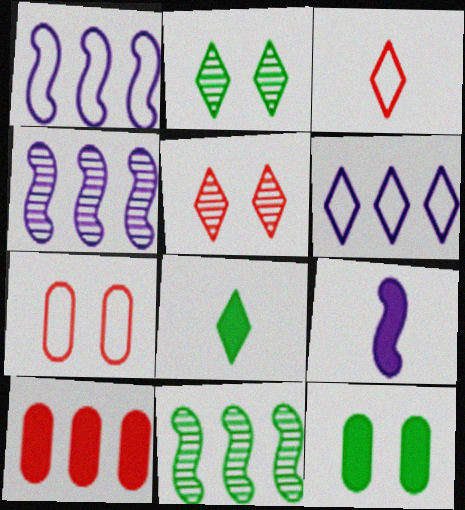[[3, 4, 12], 
[4, 7, 8], 
[5, 6, 8], 
[6, 10, 11]]